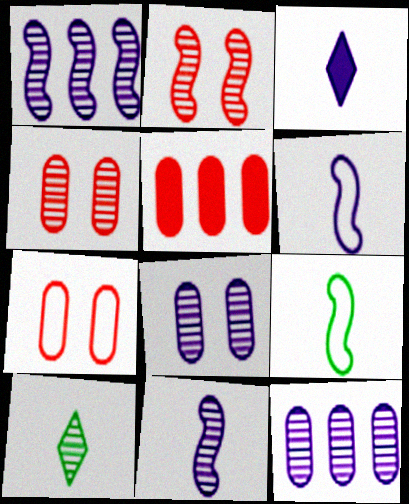[[1, 4, 10], 
[2, 10, 12]]